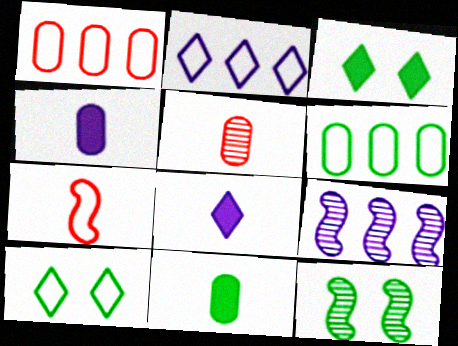[[1, 8, 12]]